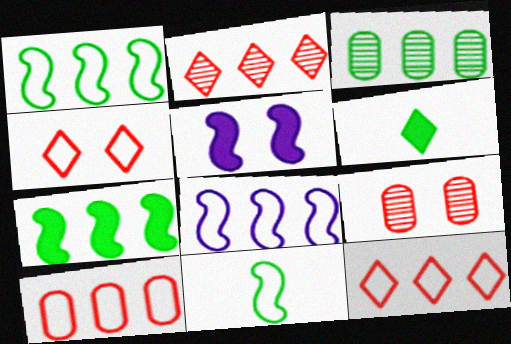[[6, 8, 9]]